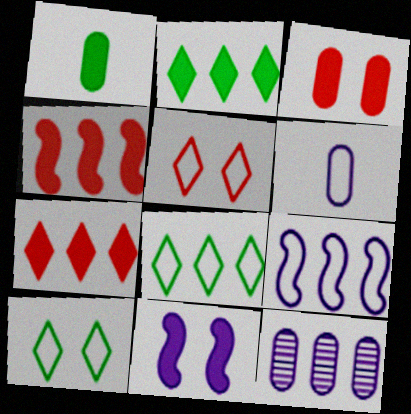[[1, 7, 11], 
[4, 8, 12]]